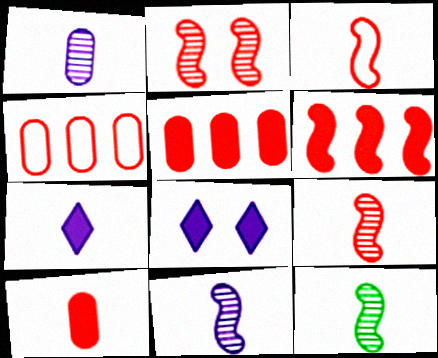[[2, 3, 6], 
[4, 8, 12], 
[9, 11, 12]]